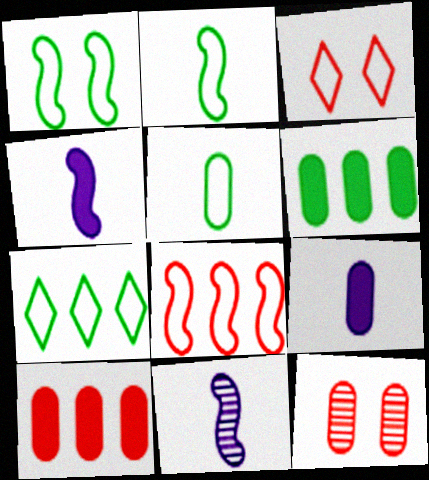[[1, 5, 7], 
[3, 6, 11], 
[4, 7, 12]]